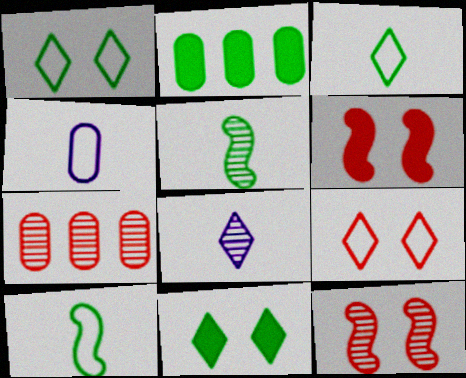[[1, 2, 5]]